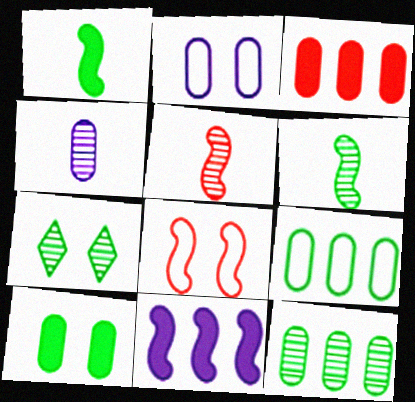[[1, 7, 9], 
[6, 7, 12], 
[6, 8, 11]]